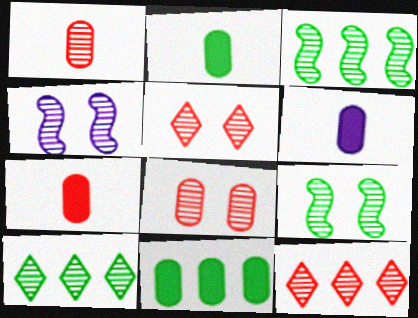[[1, 4, 10], 
[2, 6, 7]]